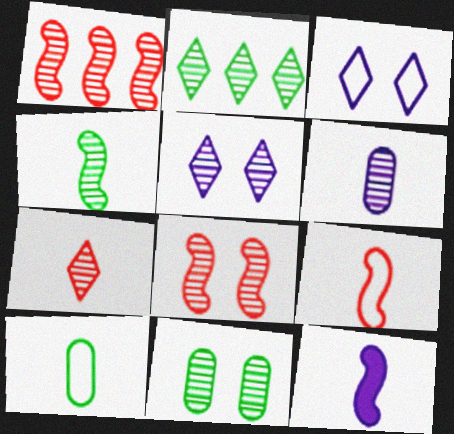[[2, 4, 11], 
[2, 5, 7], 
[2, 6, 8], 
[4, 6, 7], 
[4, 9, 12], 
[5, 8, 11], 
[7, 10, 12]]